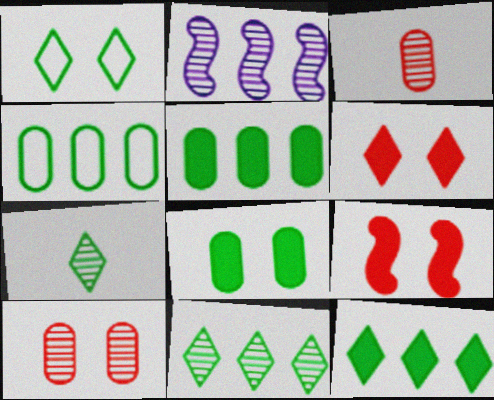[[1, 7, 12], 
[2, 7, 10]]